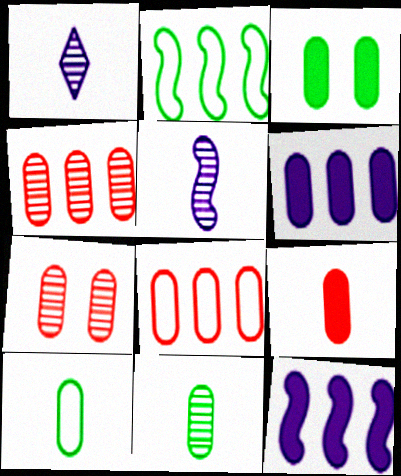[[3, 6, 9], 
[6, 7, 10], 
[7, 8, 9]]